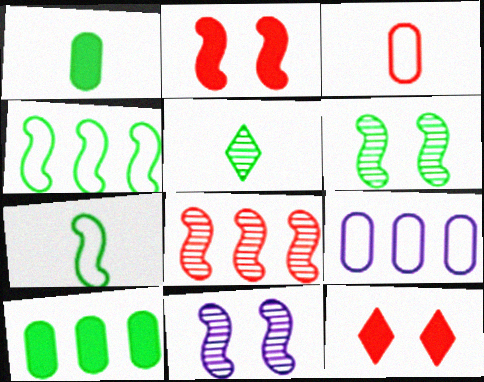[[1, 5, 7], 
[2, 5, 9], 
[3, 8, 12]]